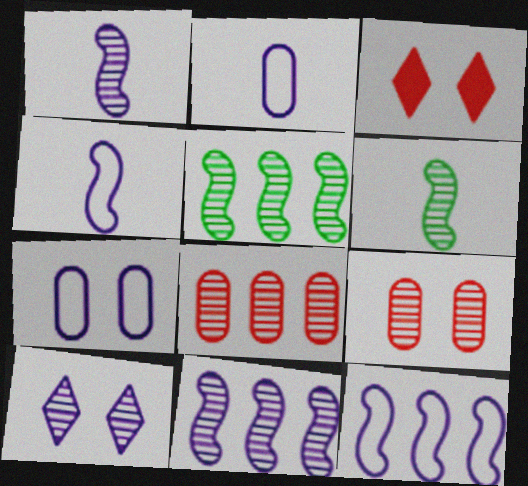[[2, 3, 5], 
[6, 8, 10]]